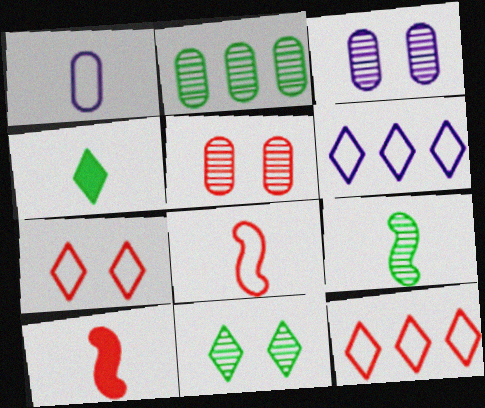[[2, 9, 11], 
[5, 10, 12]]